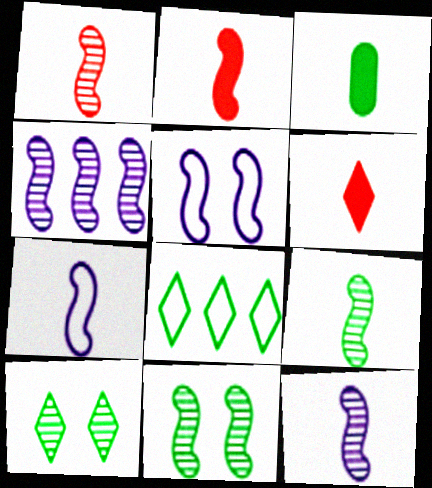[[1, 4, 11], 
[1, 9, 12], 
[2, 7, 9], 
[3, 8, 11]]